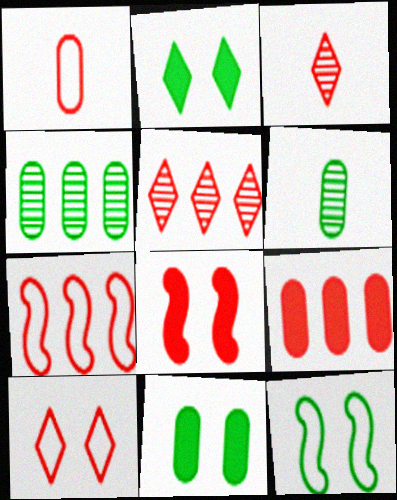[[1, 5, 8], 
[1, 7, 10], 
[5, 7, 9]]